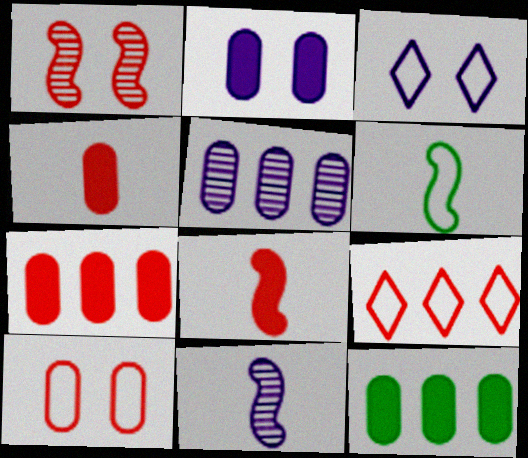[[1, 4, 9], 
[2, 4, 12], 
[6, 8, 11]]